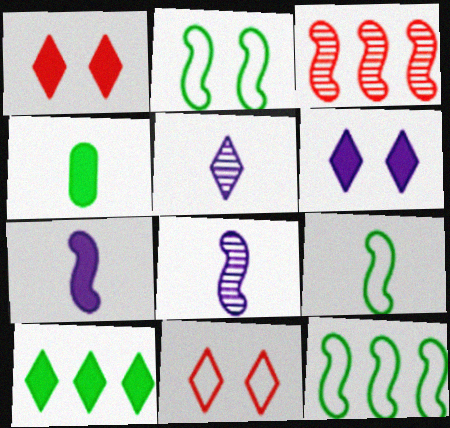[[2, 3, 7], 
[2, 9, 12], 
[5, 10, 11]]